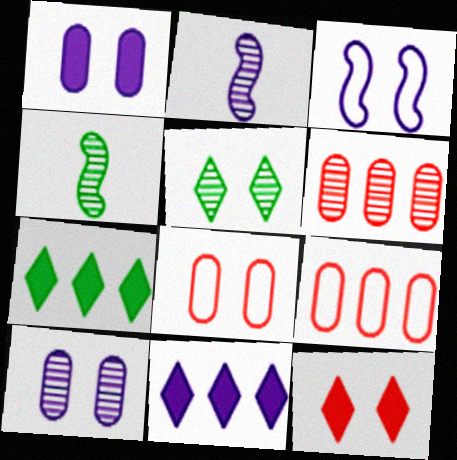[[2, 5, 6], 
[2, 7, 8], 
[4, 8, 11]]